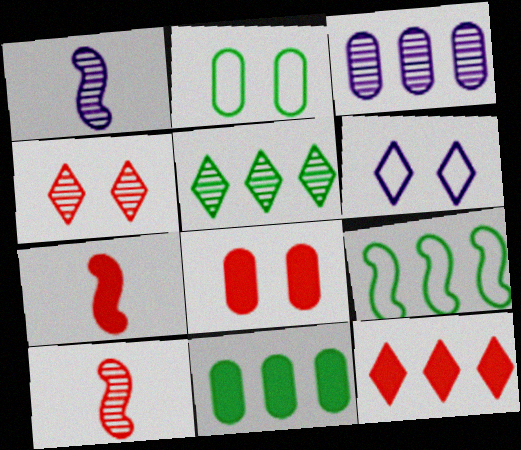[[1, 2, 12], 
[3, 9, 12], 
[5, 9, 11], 
[6, 10, 11], 
[7, 8, 12]]